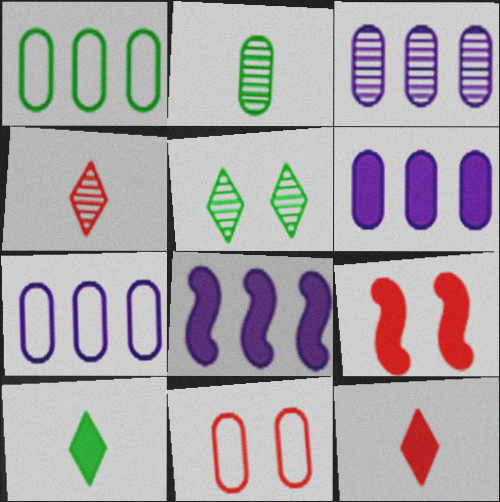[[2, 6, 11], 
[3, 6, 7], 
[6, 9, 10]]